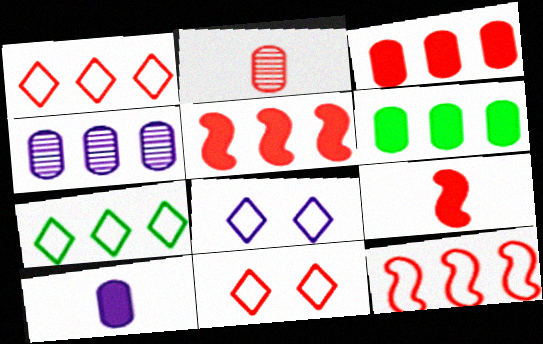[[2, 5, 11], 
[4, 5, 7]]